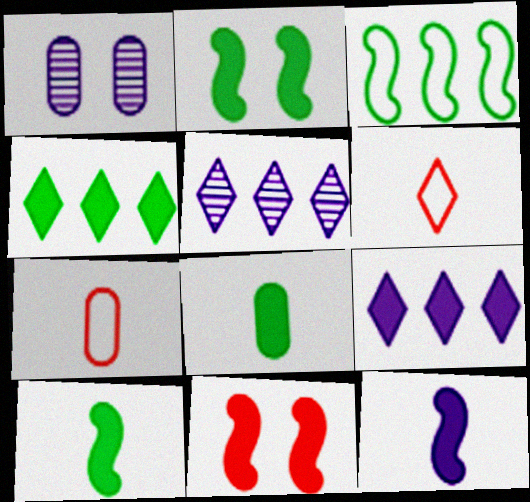[[2, 4, 8], 
[2, 5, 7], 
[8, 9, 11]]